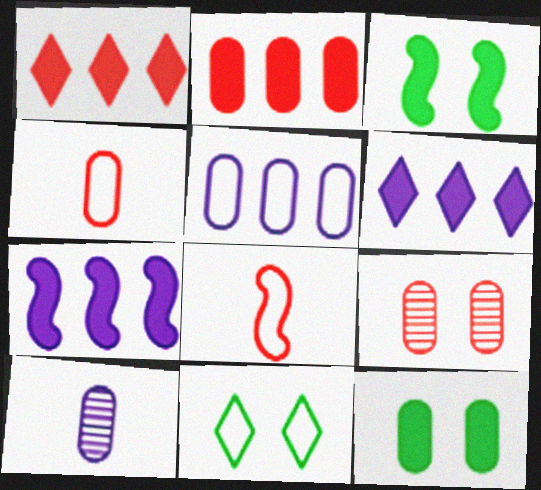[[1, 8, 9], 
[2, 4, 9], 
[5, 8, 11]]